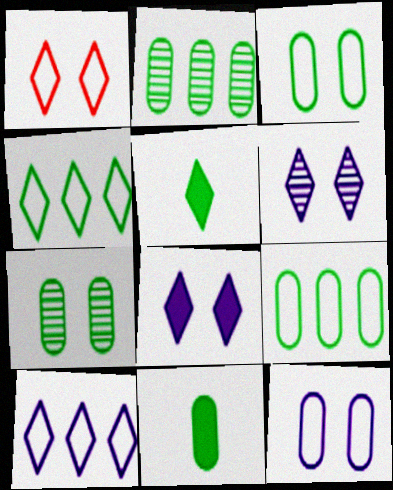[[2, 3, 11], 
[7, 9, 11]]